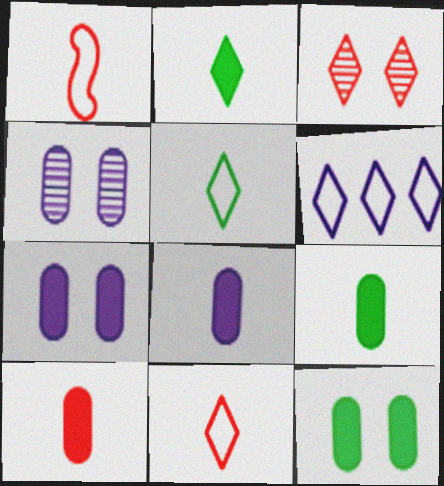[[2, 3, 6], 
[8, 9, 10]]